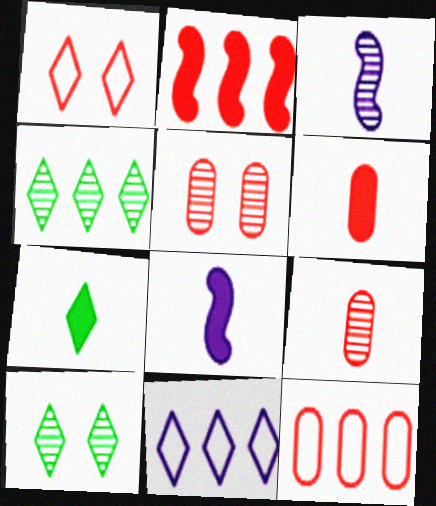[[1, 2, 9], 
[3, 4, 5], 
[5, 6, 12], 
[6, 7, 8], 
[8, 10, 12]]